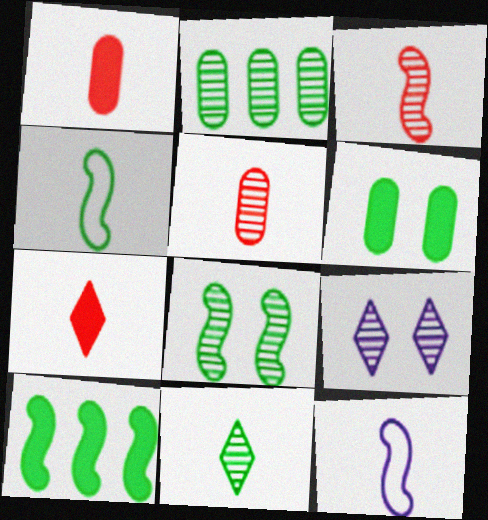[[1, 11, 12], 
[2, 3, 9], 
[2, 8, 11], 
[4, 8, 10]]